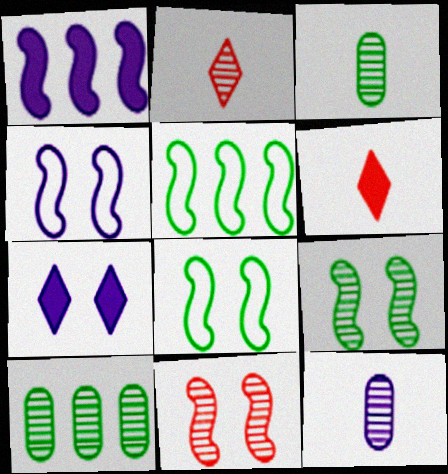[[4, 6, 10]]